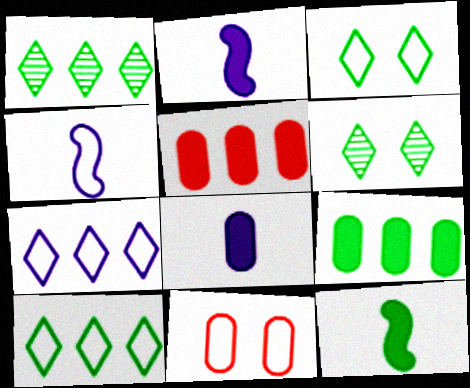[[1, 2, 11], 
[4, 5, 6], 
[4, 10, 11]]